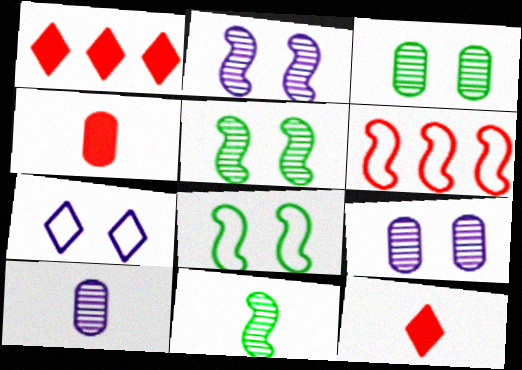[[1, 8, 10]]